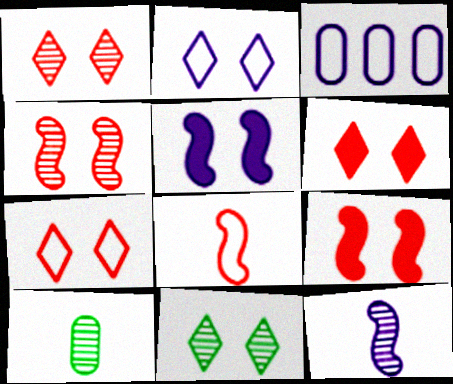[[1, 6, 7], 
[2, 6, 11]]